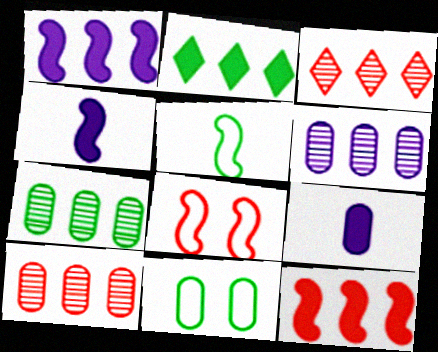[[3, 4, 11], 
[6, 7, 10], 
[9, 10, 11]]